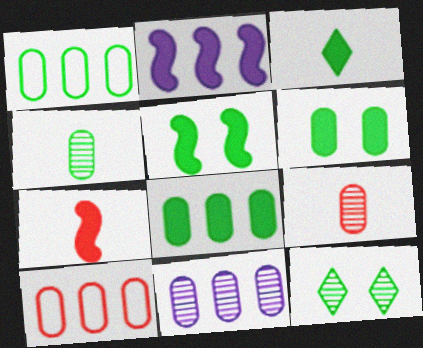[[1, 4, 6], 
[2, 5, 7], 
[3, 5, 8], 
[8, 10, 11]]